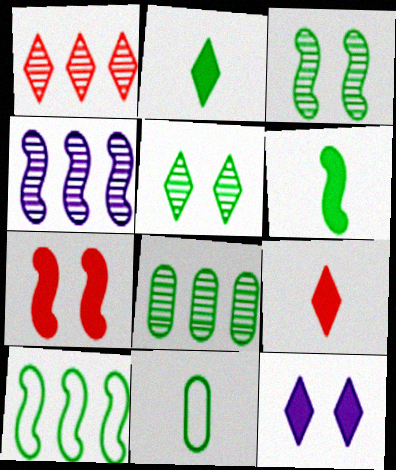[[1, 4, 8], 
[3, 6, 10]]